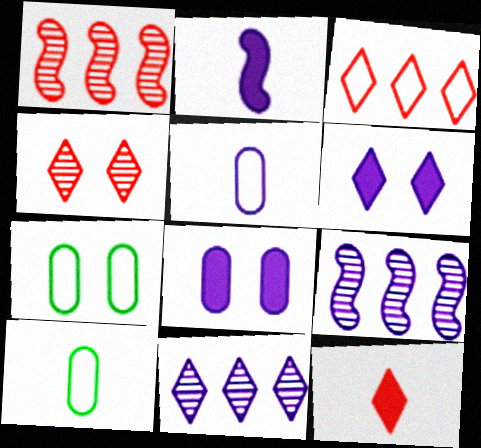[[1, 6, 10], 
[3, 4, 12], 
[5, 6, 9], 
[7, 9, 12]]